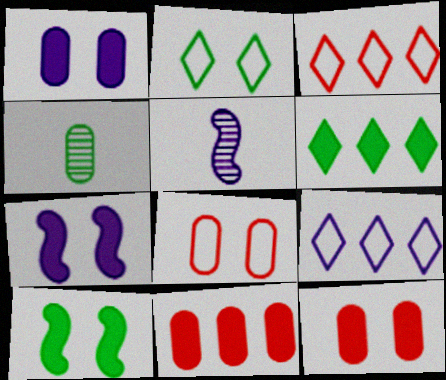[[1, 5, 9], 
[2, 5, 11], 
[3, 4, 7], 
[5, 6, 8]]